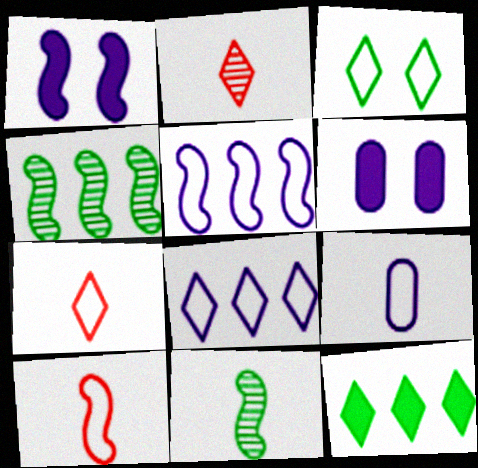[[1, 4, 10], 
[3, 7, 8], 
[4, 6, 7]]